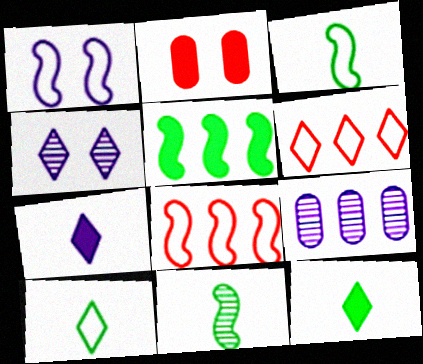[[1, 3, 8], 
[1, 7, 9], 
[2, 5, 7], 
[4, 6, 12], 
[5, 6, 9]]